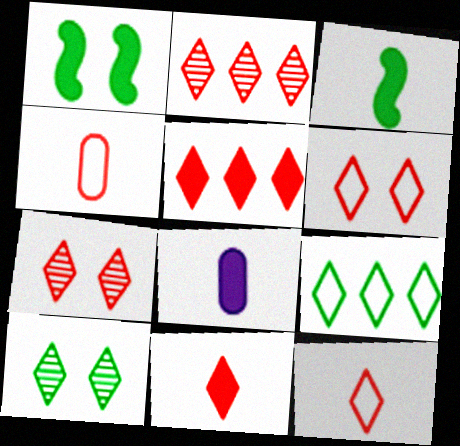[[1, 5, 8], 
[2, 6, 11], 
[3, 8, 11], 
[5, 7, 12]]